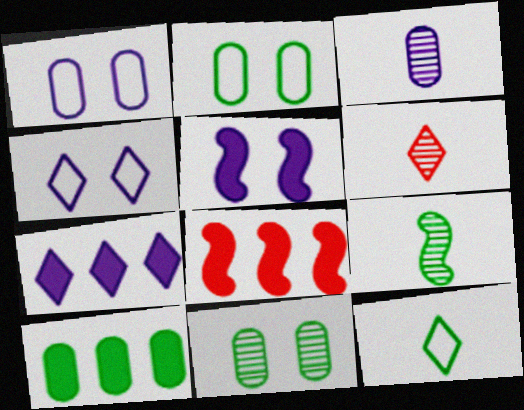[[3, 6, 9], 
[7, 8, 10]]